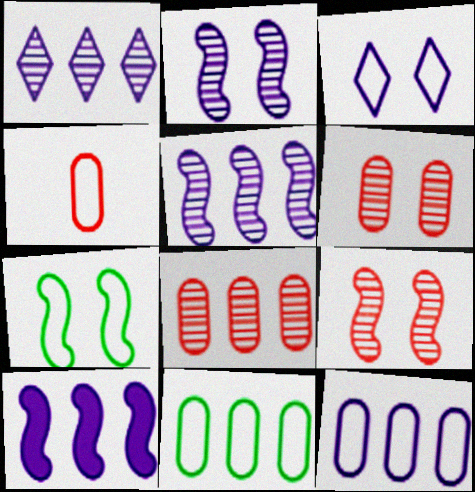[[1, 10, 12]]